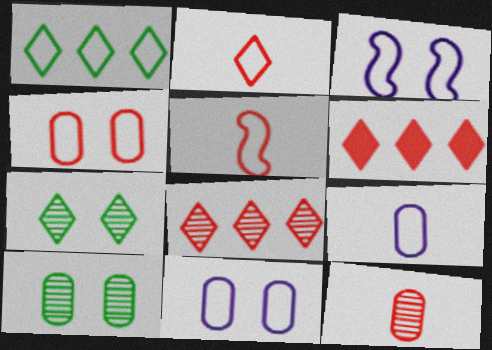[[1, 5, 11]]